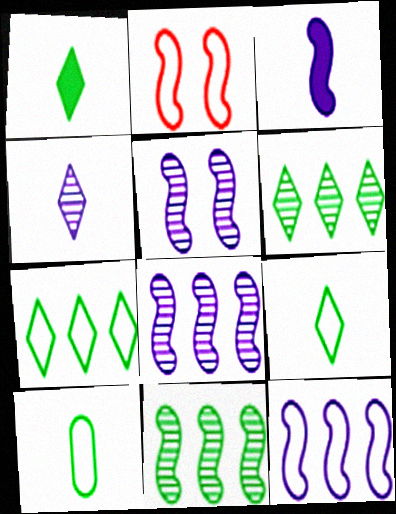[[2, 3, 11], 
[3, 5, 12]]